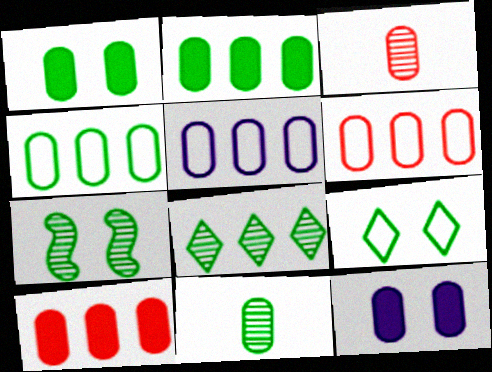[[1, 3, 5], 
[1, 4, 11], 
[1, 7, 9], 
[3, 4, 12], 
[4, 5, 6], 
[6, 11, 12], 
[7, 8, 11]]